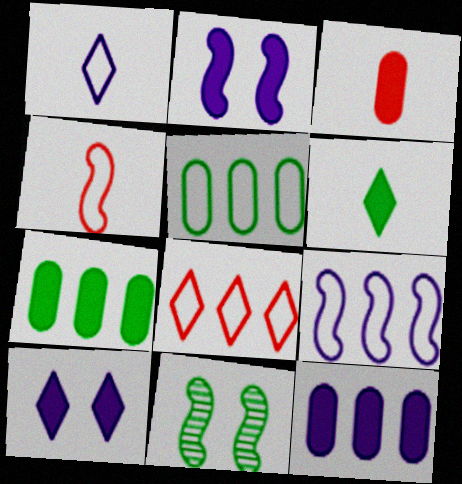[[5, 6, 11], 
[5, 8, 9]]